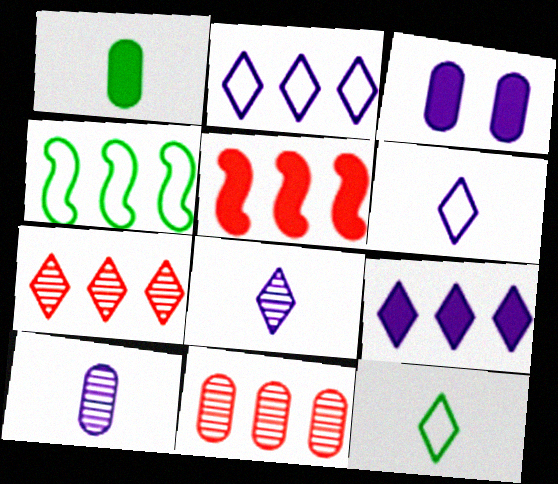[[4, 9, 11]]